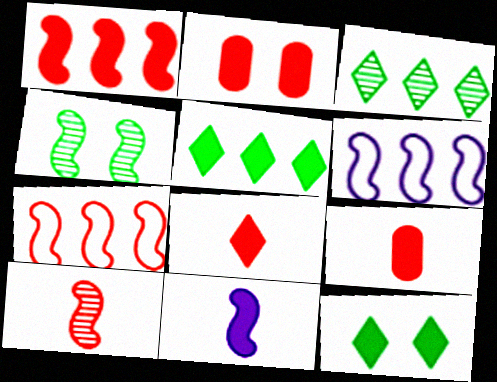[[1, 2, 8], 
[2, 5, 11], 
[4, 7, 11]]